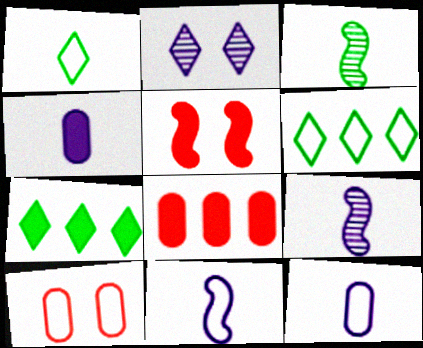[[4, 5, 7], 
[6, 10, 11], 
[7, 9, 10]]